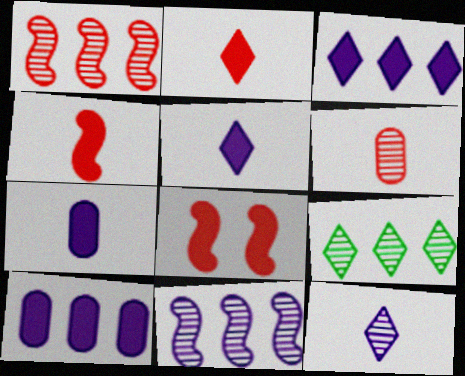[]